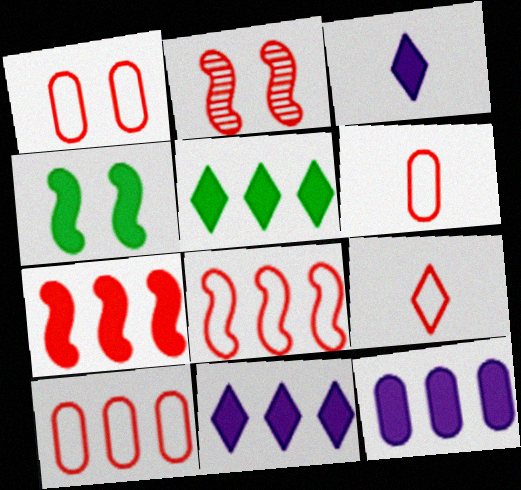[[1, 6, 10], 
[1, 8, 9], 
[5, 7, 12]]